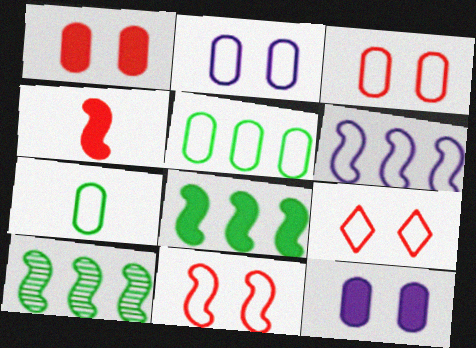[[3, 9, 11], 
[6, 7, 9]]